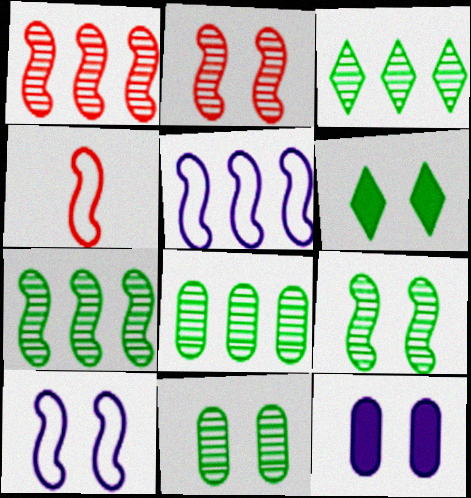[[3, 4, 12], 
[3, 7, 8]]